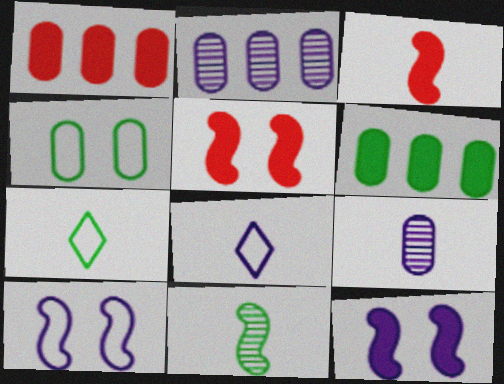[[1, 4, 9], 
[2, 5, 7], 
[2, 8, 12], 
[3, 7, 9]]